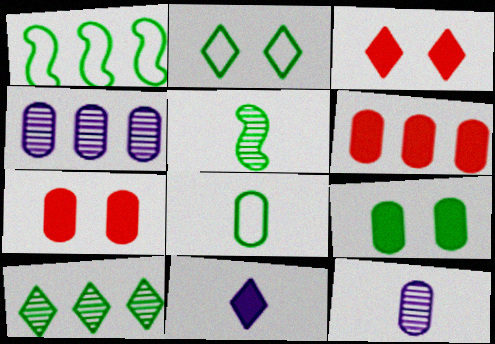[[1, 2, 8], 
[1, 3, 12], 
[4, 7, 8]]